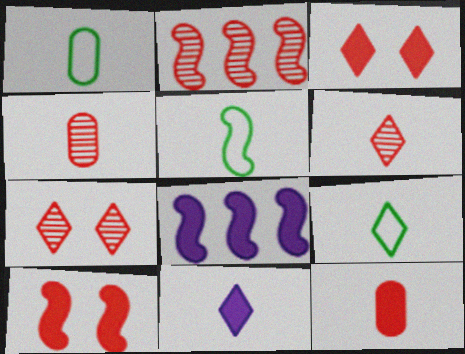[[1, 5, 9], 
[1, 7, 8], 
[2, 4, 7], 
[4, 5, 11], 
[6, 9, 11]]